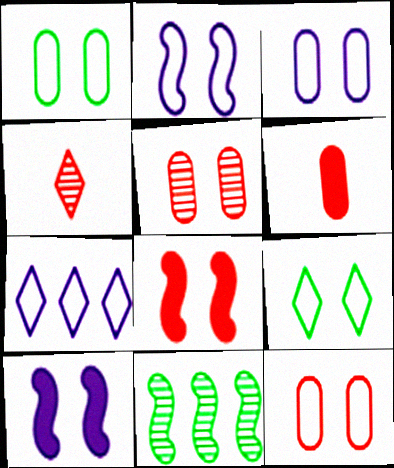[[1, 3, 12], 
[2, 9, 12], 
[5, 9, 10]]